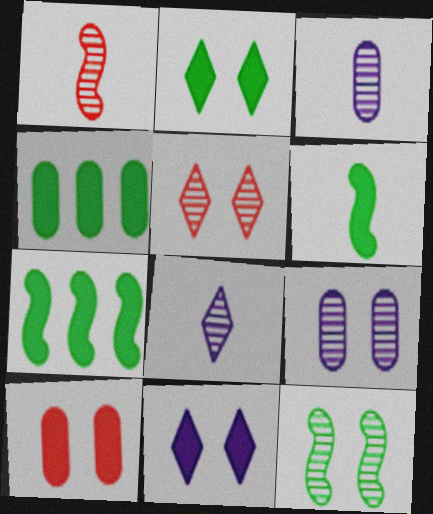[[2, 4, 6], 
[5, 9, 12]]